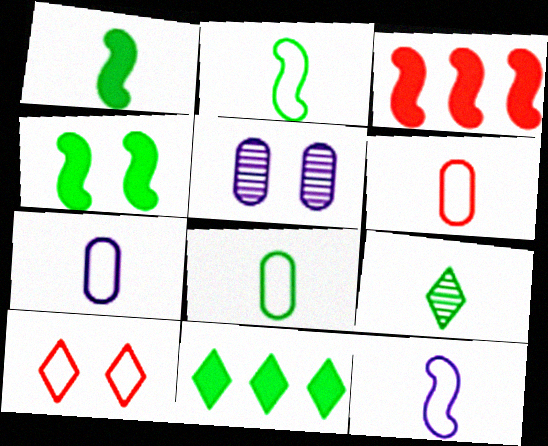[[1, 8, 9], 
[4, 5, 10], 
[6, 7, 8]]